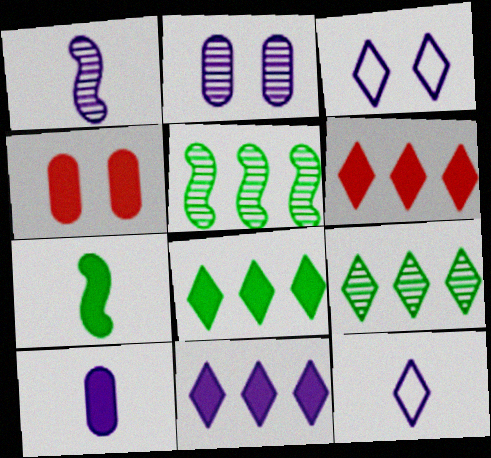[[1, 10, 12], 
[4, 5, 12], 
[4, 7, 11], 
[6, 8, 11]]